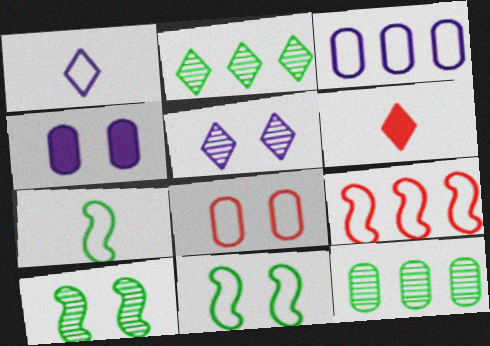[[3, 6, 10]]